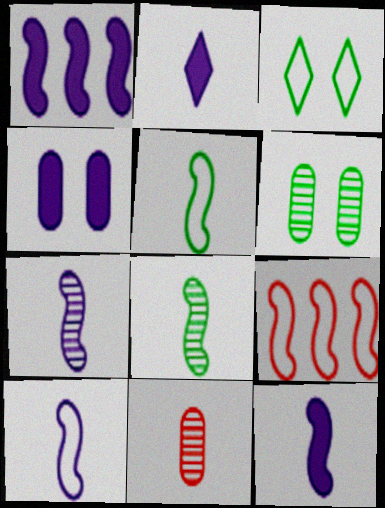[[1, 2, 4], 
[1, 3, 11], 
[2, 5, 11], 
[2, 6, 9], 
[7, 10, 12]]